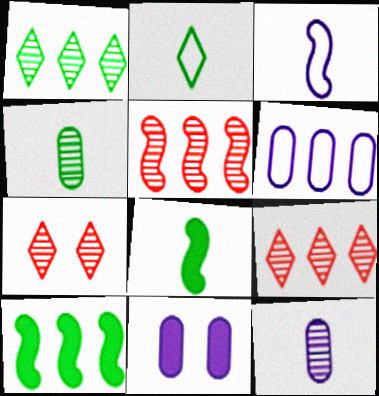[[2, 4, 8], 
[2, 5, 11], 
[6, 7, 8], 
[6, 9, 10], 
[6, 11, 12]]